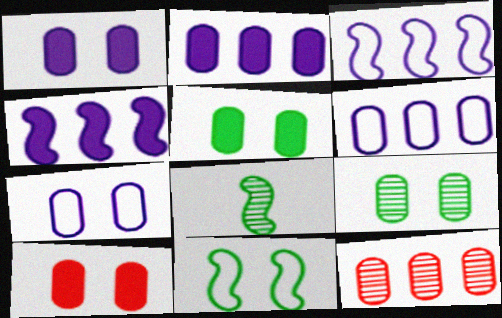[[1, 5, 10], 
[7, 9, 10]]